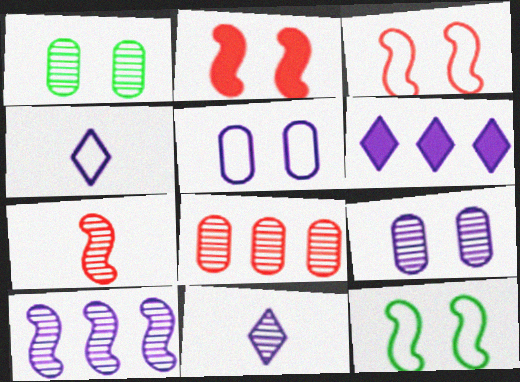[[9, 10, 11]]